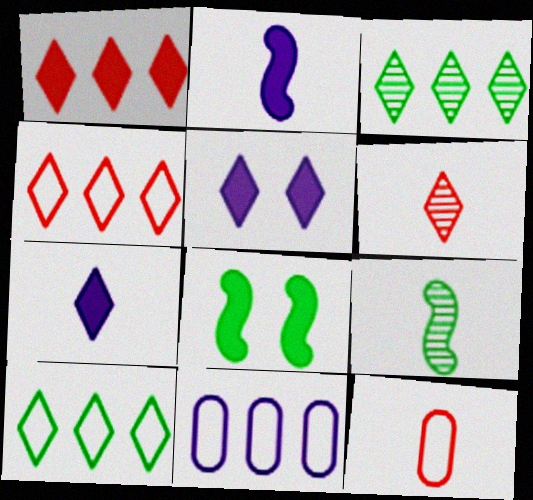[[5, 6, 10], 
[6, 8, 11], 
[7, 9, 12]]